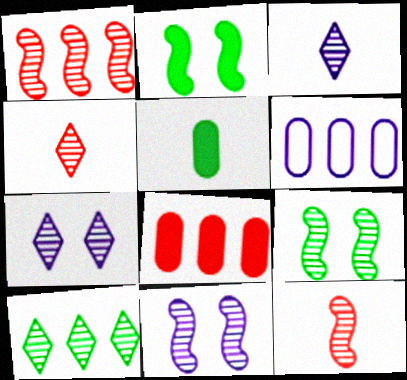[[2, 4, 6], 
[4, 7, 10]]